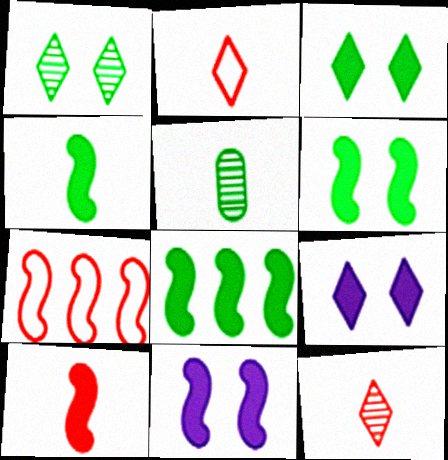[[4, 6, 8], 
[5, 7, 9], 
[8, 10, 11]]